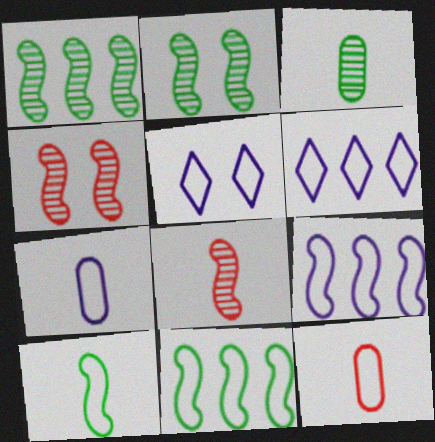[[5, 7, 9], 
[5, 11, 12]]